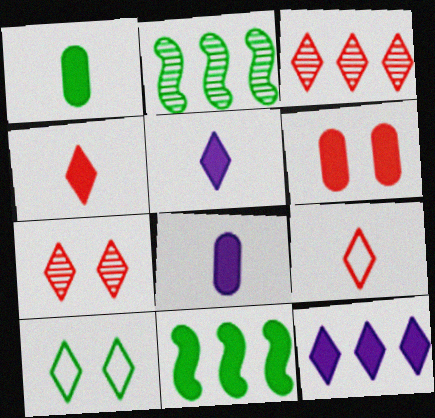[[1, 2, 10], 
[3, 5, 10], 
[5, 6, 11]]